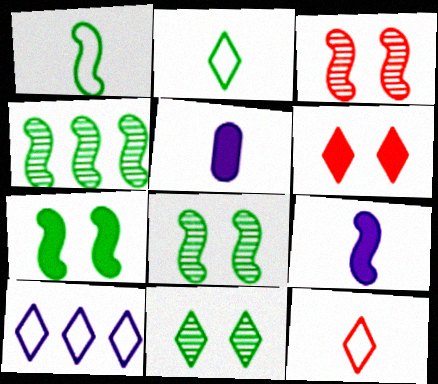[[1, 4, 7]]